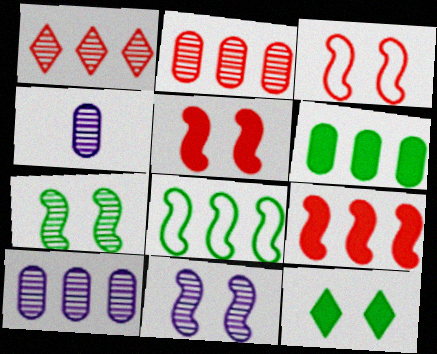[[1, 4, 7]]